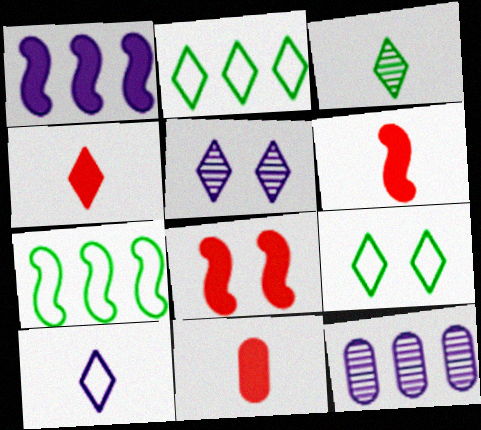[[2, 4, 5], 
[3, 4, 10], 
[4, 6, 11], 
[5, 7, 11], 
[6, 9, 12]]